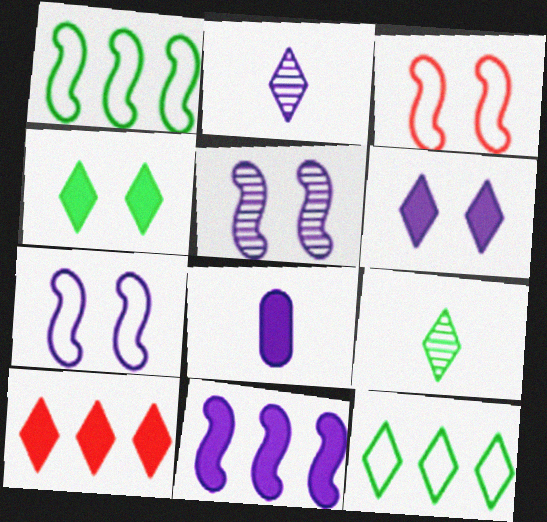[[4, 9, 12], 
[6, 8, 11]]